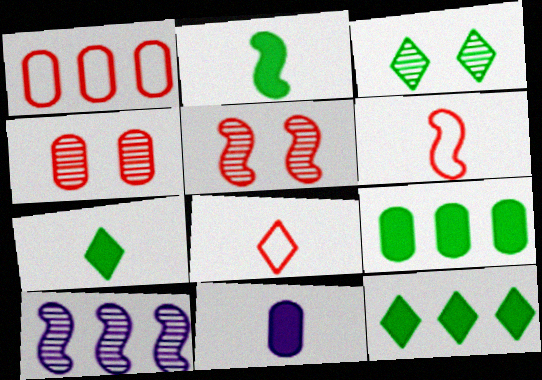[[1, 10, 12]]